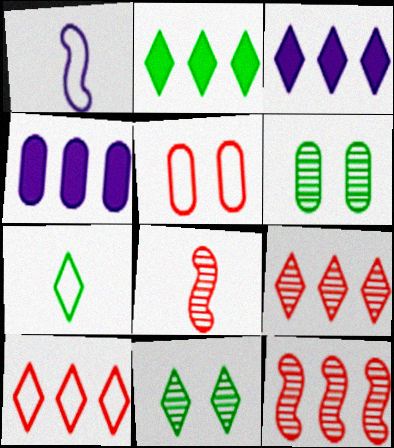[[2, 7, 11]]